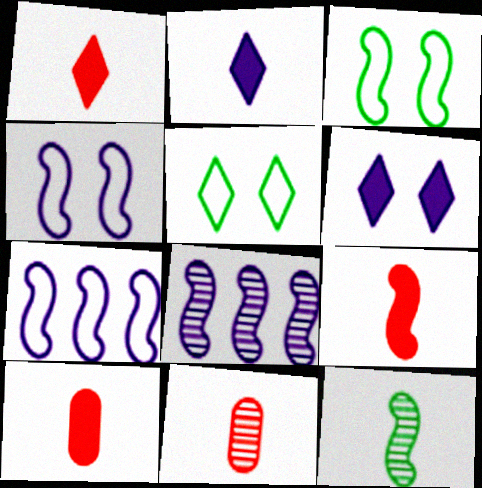[[1, 9, 10], 
[3, 8, 9], 
[5, 8, 10]]